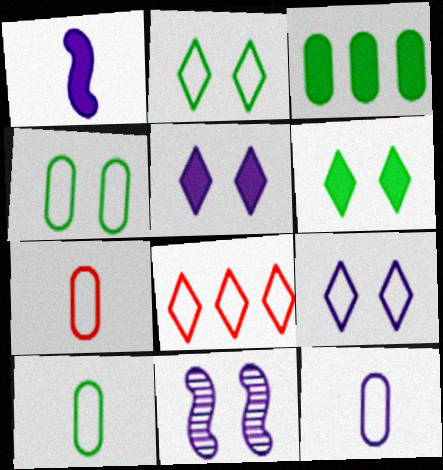[[7, 10, 12]]